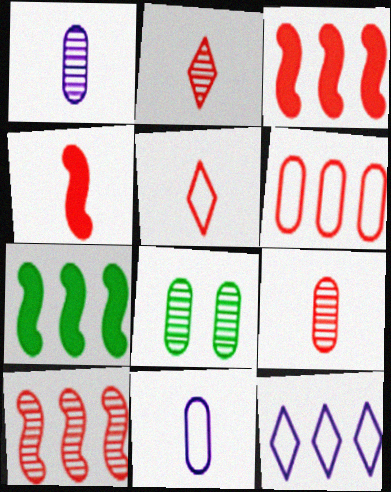[[4, 5, 9], 
[4, 8, 12]]